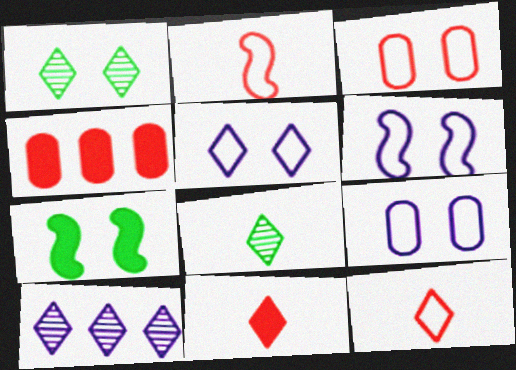[[4, 6, 8], 
[5, 6, 9]]